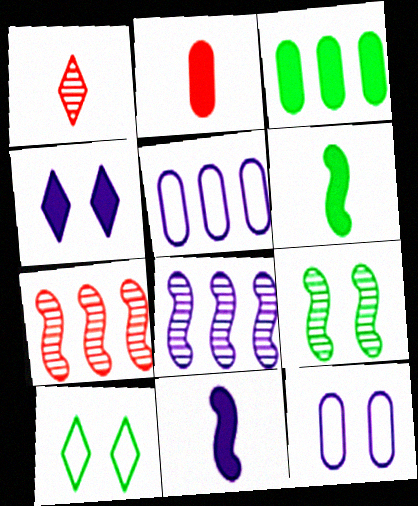[[2, 8, 10]]